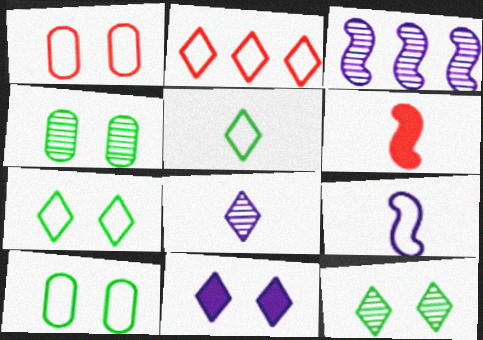[[2, 9, 10]]